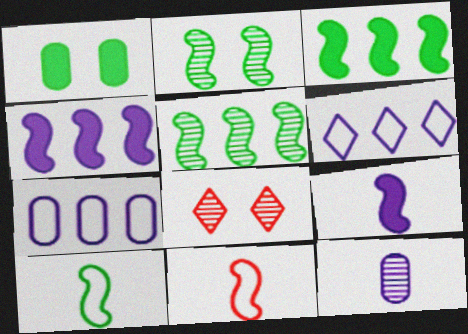[[2, 3, 10], 
[2, 4, 11], 
[5, 8, 12]]